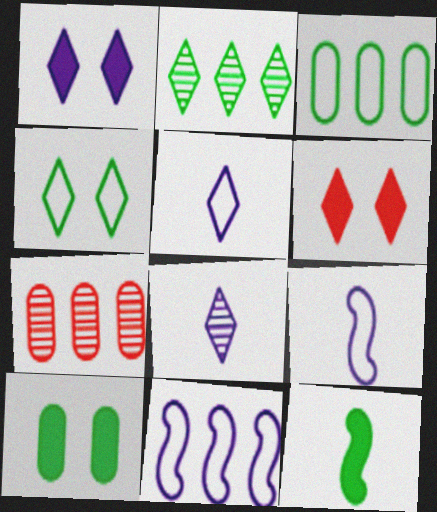[[2, 5, 6]]